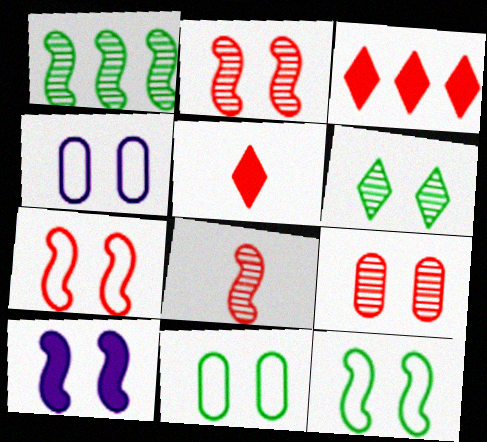[[1, 4, 5], 
[2, 10, 12]]